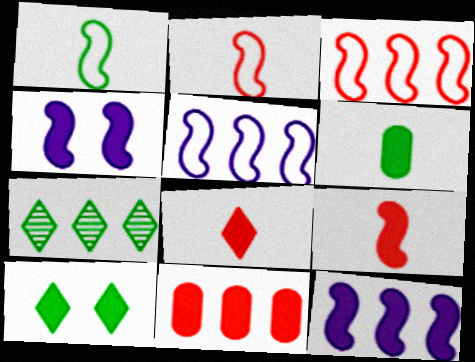[[5, 7, 11]]